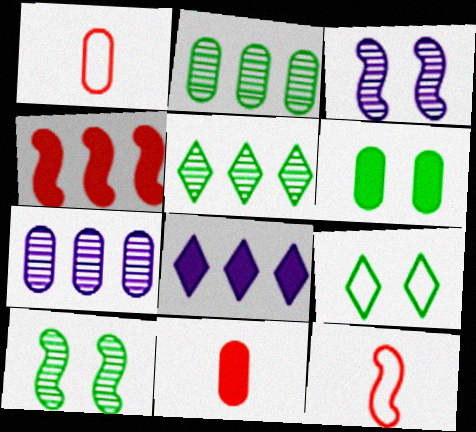[[1, 6, 7], 
[1, 8, 10], 
[6, 9, 10]]